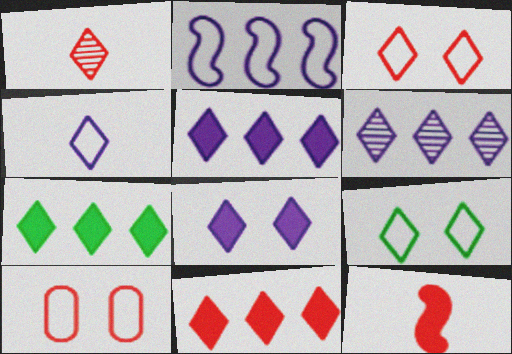[[1, 3, 11], 
[1, 5, 9], 
[4, 6, 8], 
[5, 7, 11]]